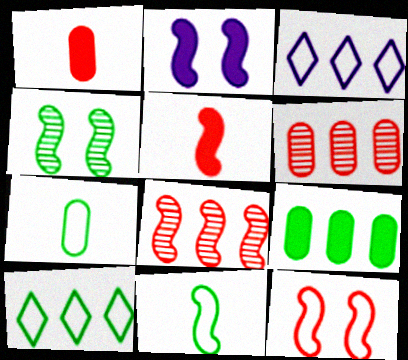[[1, 3, 4], 
[2, 4, 12], 
[2, 8, 11], 
[3, 7, 12], 
[3, 8, 9], 
[5, 8, 12]]